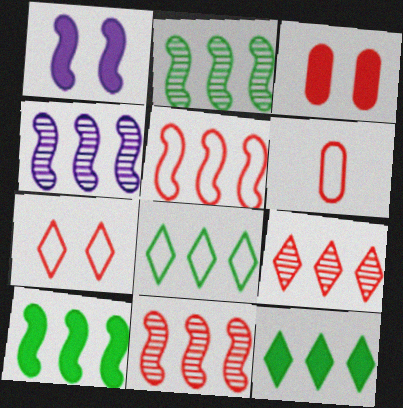[[2, 4, 11], 
[4, 5, 10], 
[5, 6, 7]]